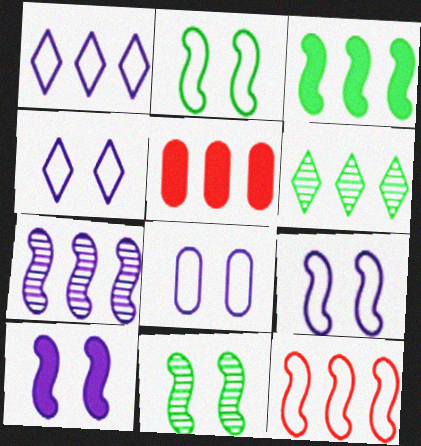[[3, 7, 12], 
[4, 8, 9]]